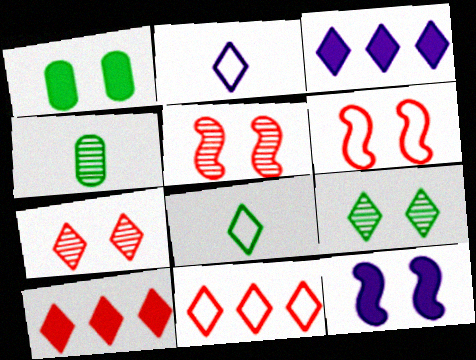[[2, 9, 10], 
[3, 4, 6], 
[3, 7, 8], 
[4, 11, 12]]